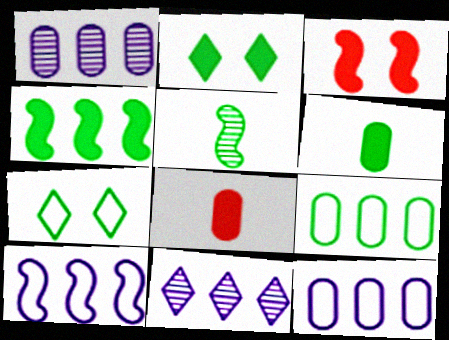[[2, 4, 6], 
[2, 5, 9], 
[3, 5, 10]]